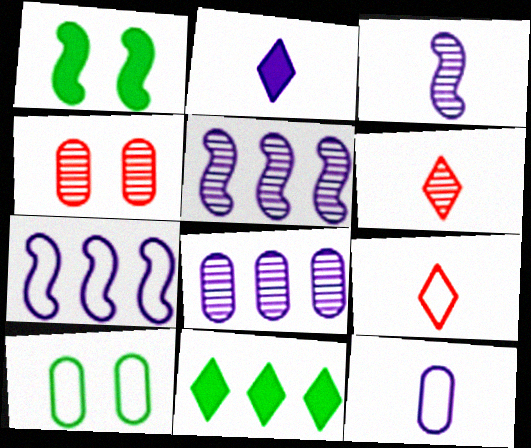[[1, 8, 9], 
[2, 3, 12], 
[7, 9, 10]]